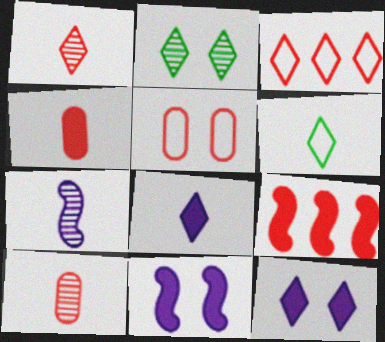[[1, 5, 9], 
[1, 6, 8], 
[2, 3, 8], 
[2, 5, 11], 
[4, 6, 7]]